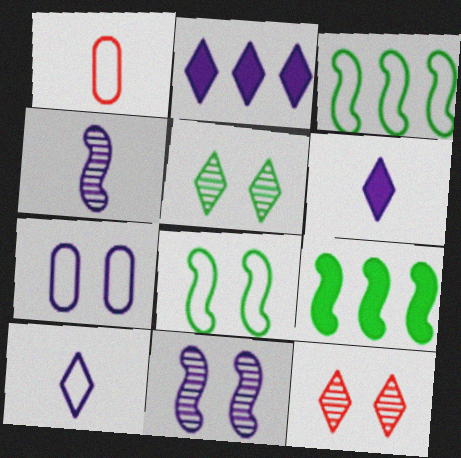[[2, 4, 7]]